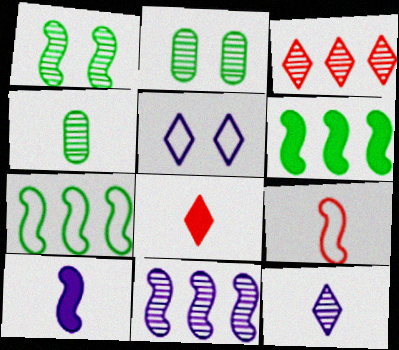[]